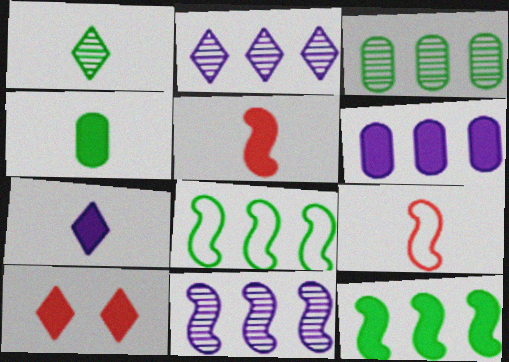[[4, 5, 7]]